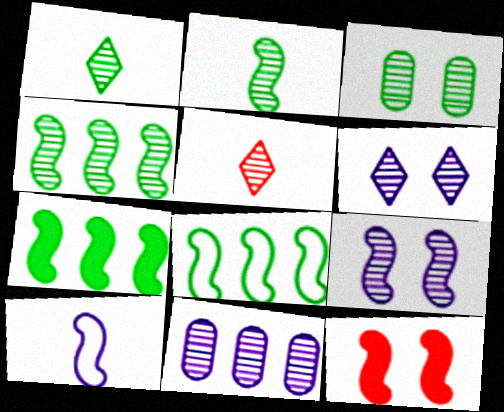[[1, 3, 4], 
[4, 7, 8], 
[4, 10, 12]]